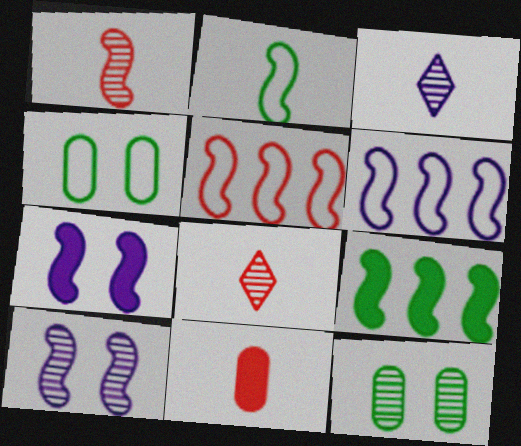[[2, 3, 11]]